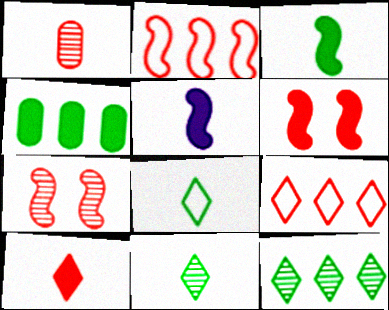[[1, 5, 8], 
[1, 6, 9]]